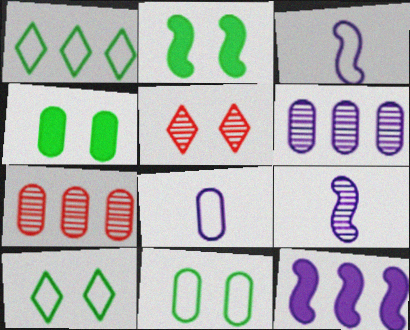[[1, 7, 12], 
[4, 7, 8]]